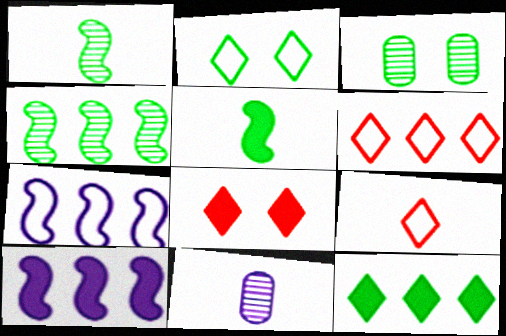[[3, 9, 10], 
[5, 9, 11]]